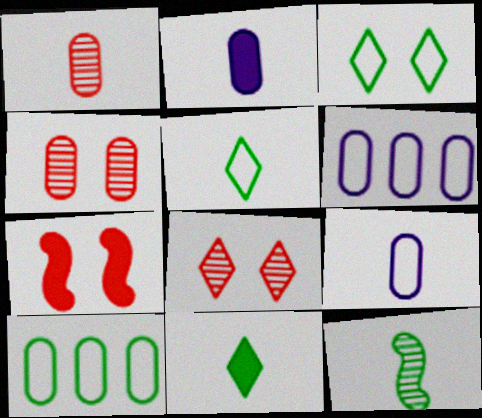[[2, 4, 10]]